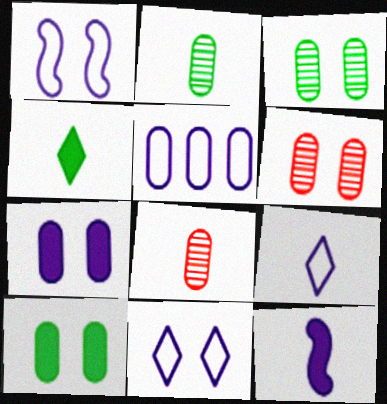[[1, 5, 9], 
[5, 8, 10]]